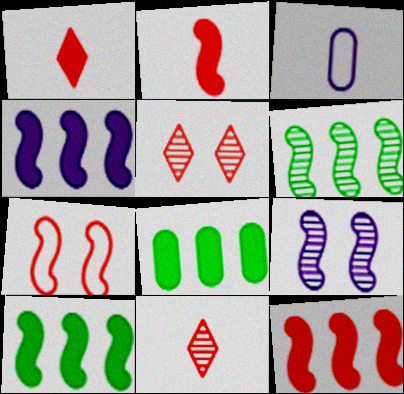[[3, 5, 10], 
[4, 10, 12]]